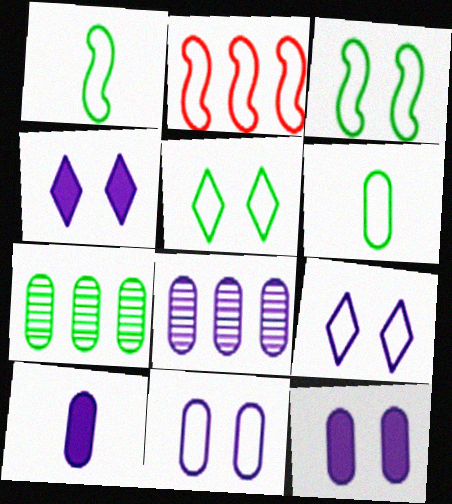[[2, 6, 9], 
[8, 10, 11]]